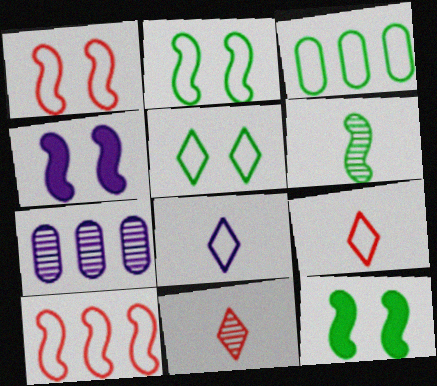[[1, 3, 8], 
[3, 4, 11], 
[4, 6, 10], 
[4, 7, 8], 
[7, 9, 12]]